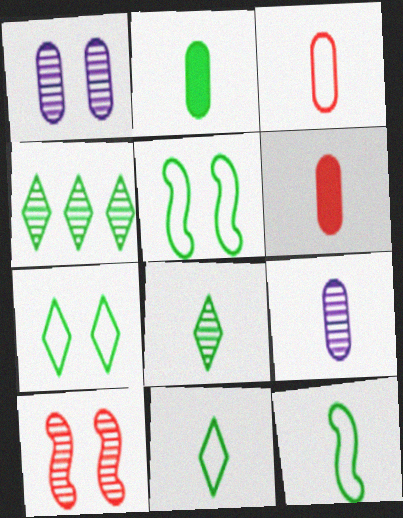[[2, 3, 9], 
[2, 4, 5], 
[2, 8, 12], 
[4, 9, 10]]